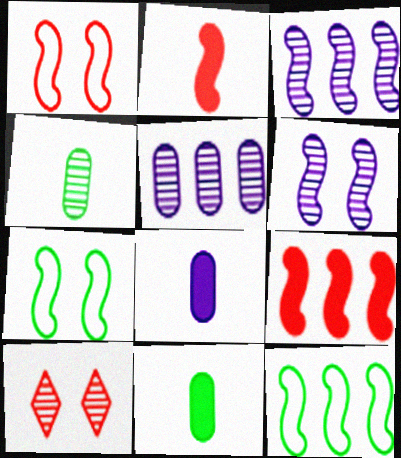[[2, 3, 7], 
[2, 6, 12], 
[3, 4, 10], 
[3, 9, 12], 
[8, 10, 12]]